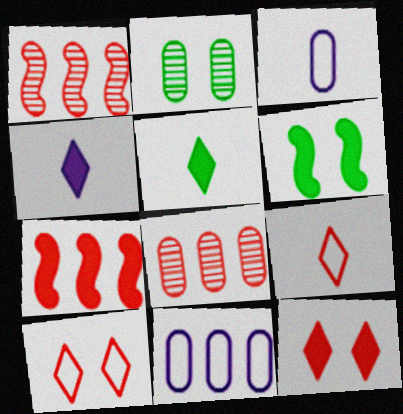[]